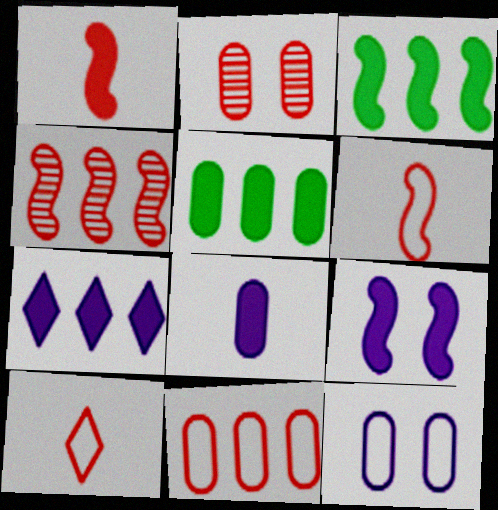[[1, 3, 9], 
[7, 8, 9]]